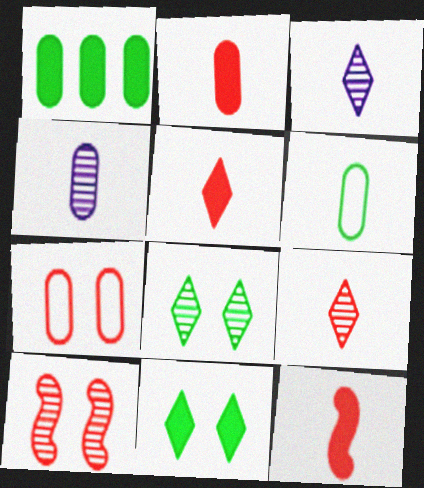[[1, 4, 7], 
[2, 4, 6], 
[2, 5, 12], 
[3, 6, 12]]